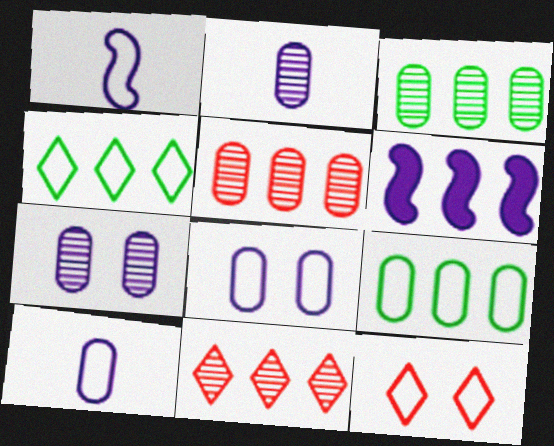[[1, 9, 12], 
[4, 5, 6], 
[6, 9, 11]]